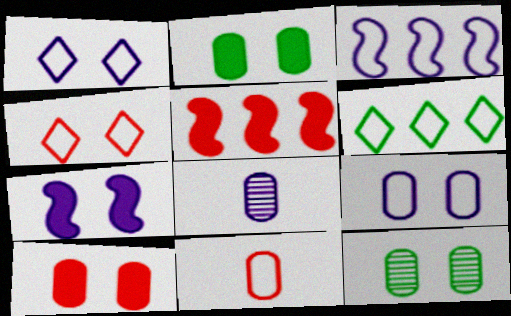[[4, 7, 12], 
[9, 10, 12]]